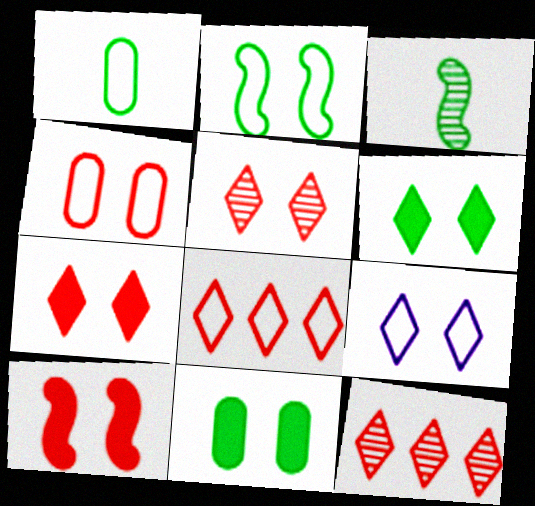[[2, 4, 9], 
[4, 5, 10], 
[5, 6, 9]]